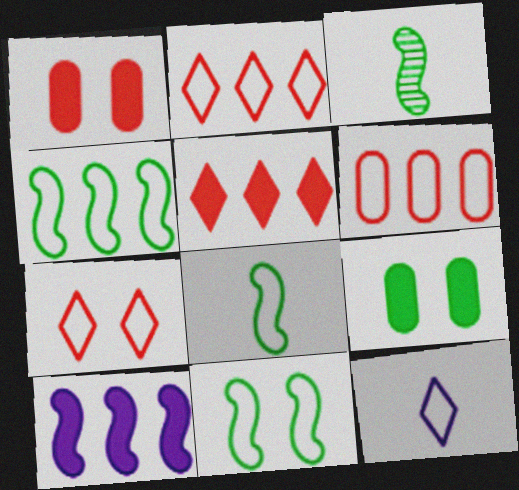[[4, 8, 11], 
[6, 11, 12]]